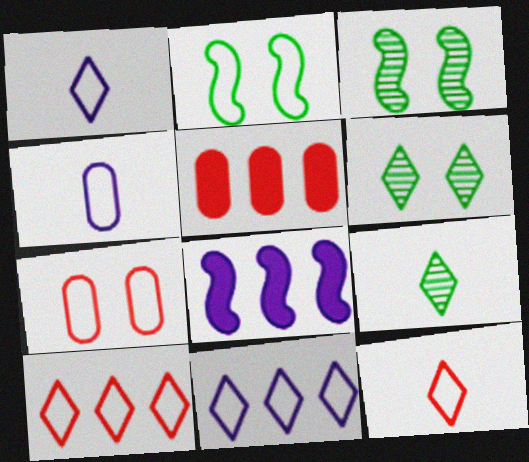[[1, 3, 5], 
[2, 4, 10], 
[7, 8, 9]]